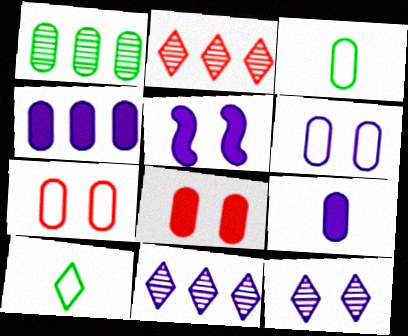[[1, 7, 9], 
[2, 3, 5], 
[5, 6, 12]]